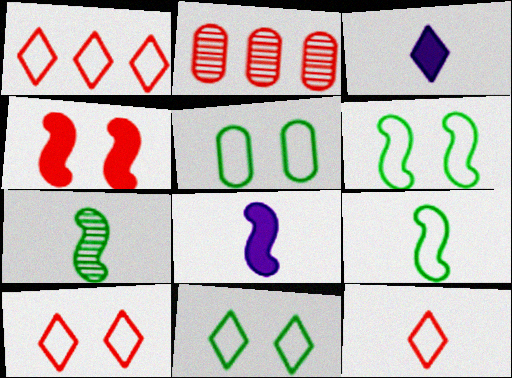[[1, 10, 12], 
[2, 3, 6], 
[2, 4, 12], 
[2, 8, 11], 
[5, 6, 11]]